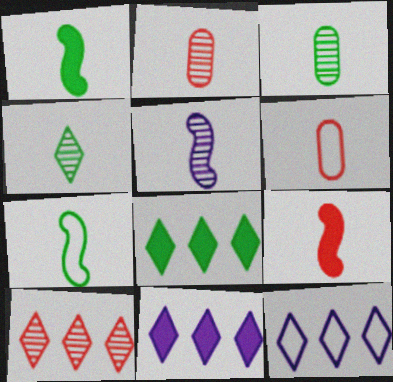[[2, 4, 5], 
[5, 7, 9], 
[8, 10, 12]]